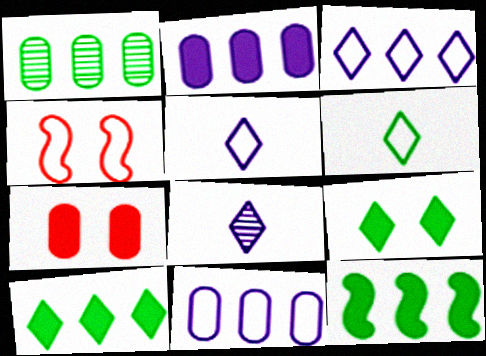[[4, 6, 11]]